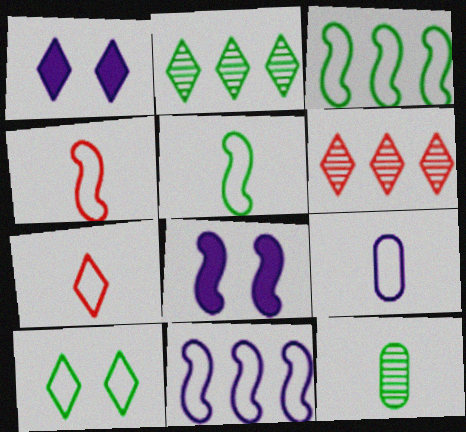[[1, 2, 7], 
[5, 7, 9]]